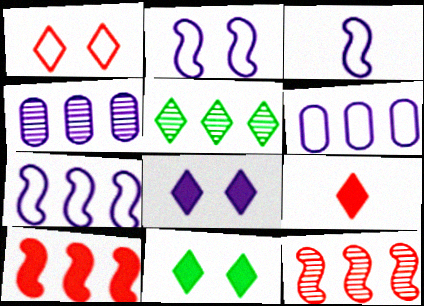[[2, 3, 7], 
[3, 4, 8], 
[4, 5, 12], 
[5, 6, 10]]